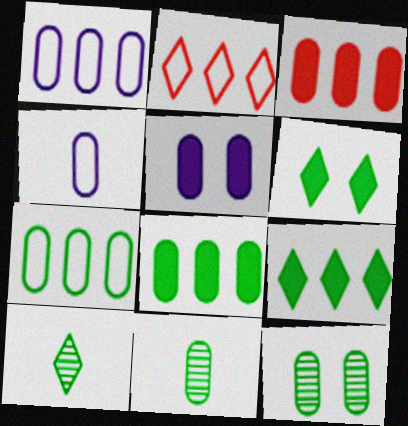[[3, 4, 12]]